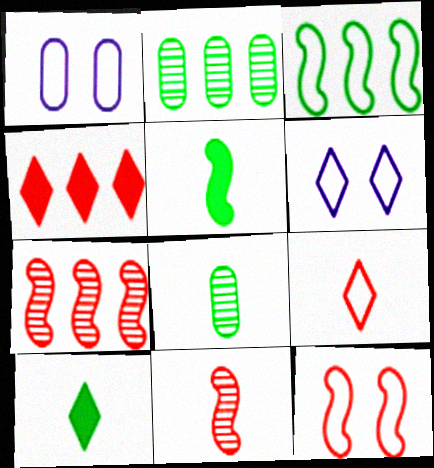[[1, 3, 9], 
[1, 7, 10]]